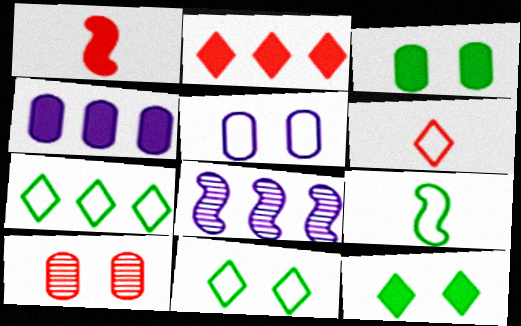[[1, 4, 12], 
[3, 5, 10], 
[3, 6, 8]]